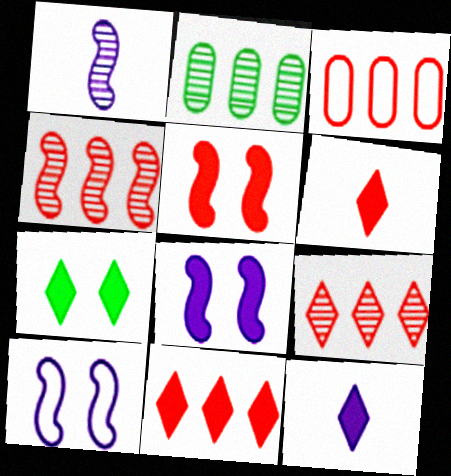[[1, 3, 7], 
[2, 6, 10], 
[3, 4, 11], 
[7, 11, 12]]